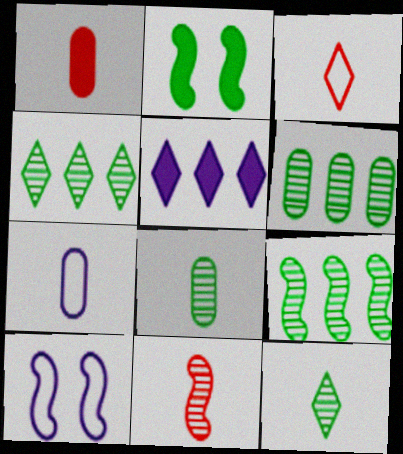[[1, 2, 5], 
[1, 3, 11], 
[1, 4, 10], 
[1, 7, 8], 
[4, 6, 9]]